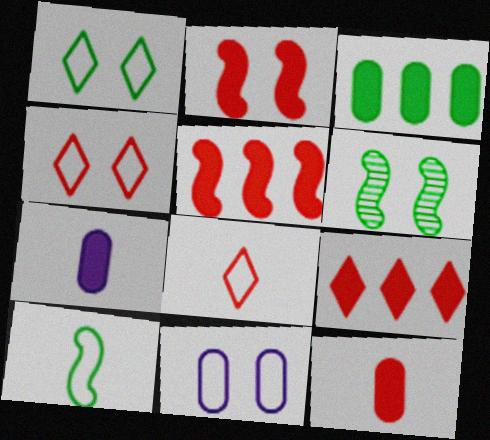[[2, 9, 12]]